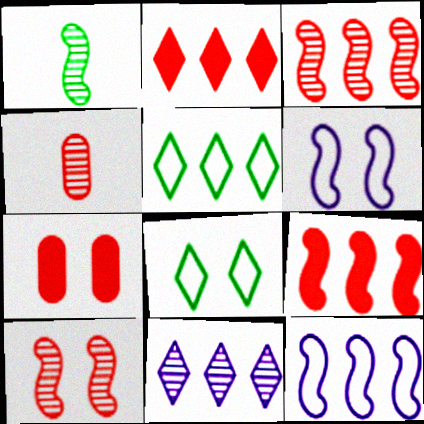[[1, 6, 9], 
[2, 5, 11]]